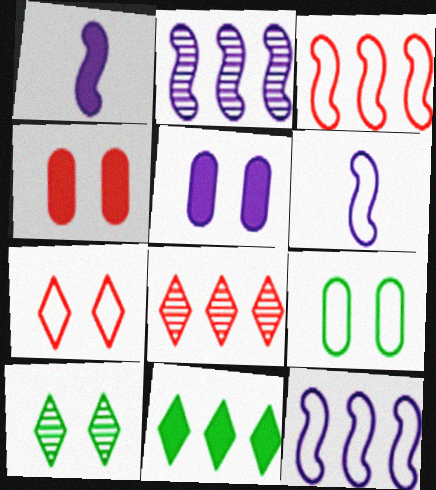[[1, 4, 11], 
[1, 8, 9]]